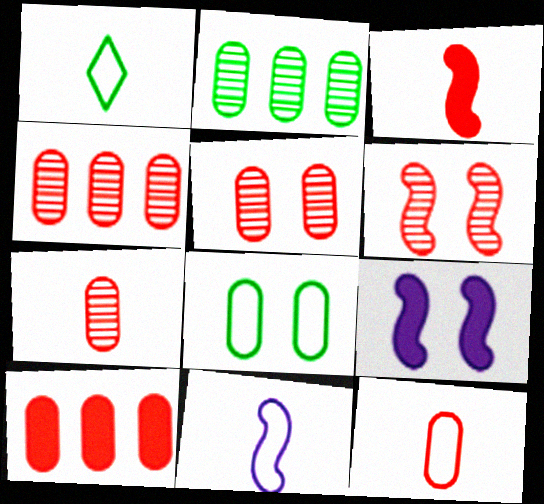[[1, 4, 9], 
[1, 11, 12], 
[4, 5, 7], 
[5, 10, 12]]